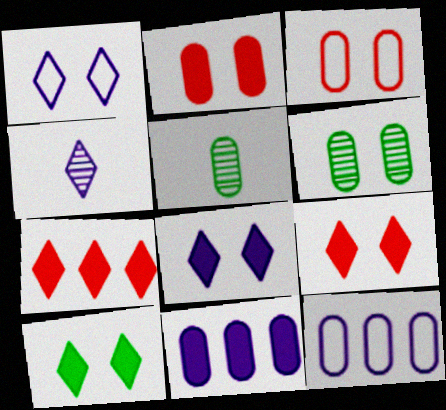[[2, 5, 12], 
[3, 5, 11], 
[8, 9, 10]]